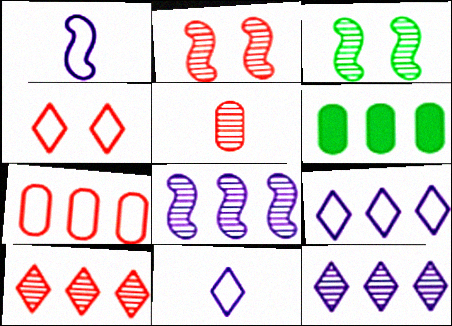[[2, 5, 10], 
[2, 6, 11], 
[3, 5, 12]]